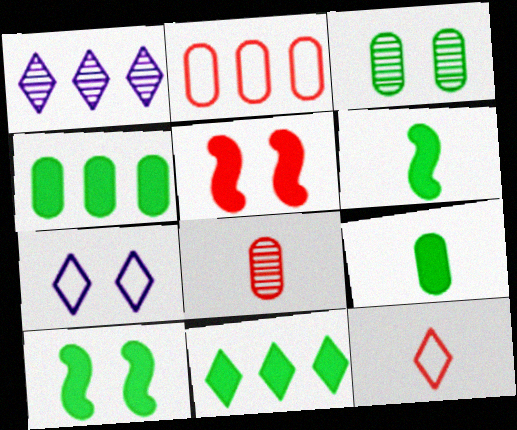[[3, 5, 7], 
[9, 10, 11]]